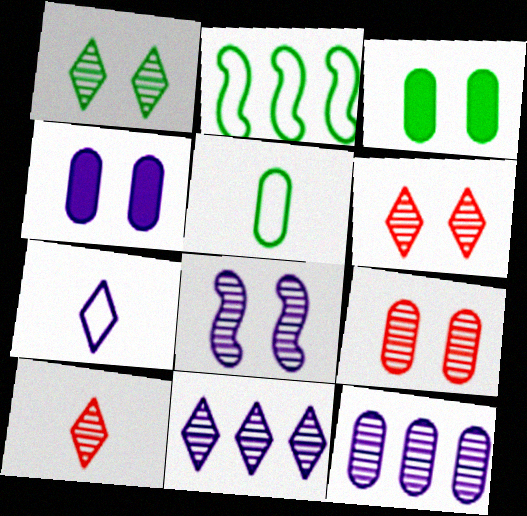[[1, 8, 9], 
[1, 10, 11], 
[2, 4, 10]]